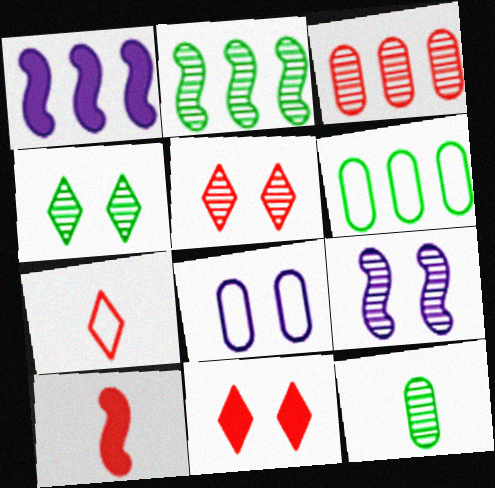[[2, 4, 12]]